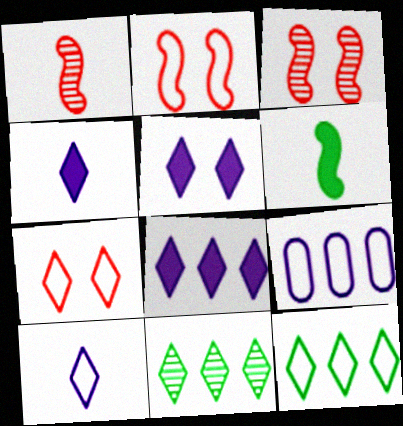[[4, 5, 8], 
[4, 7, 11], 
[7, 10, 12]]